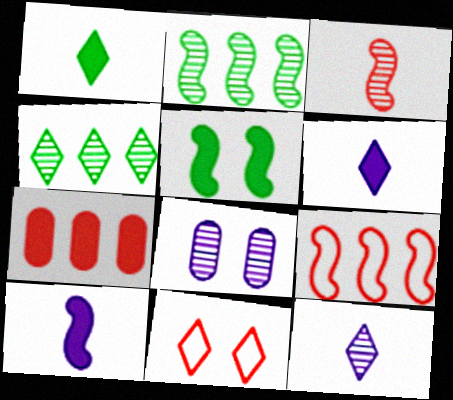[[1, 8, 9], 
[3, 4, 8], 
[3, 7, 11], 
[4, 6, 11], 
[5, 6, 7], 
[5, 8, 11]]